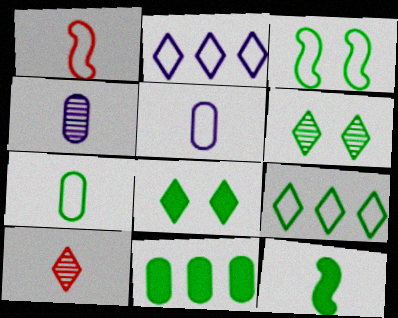[[2, 8, 10], 
[3, 7, 9], 
[5, 10, 12], 
[8, 11, 12]]